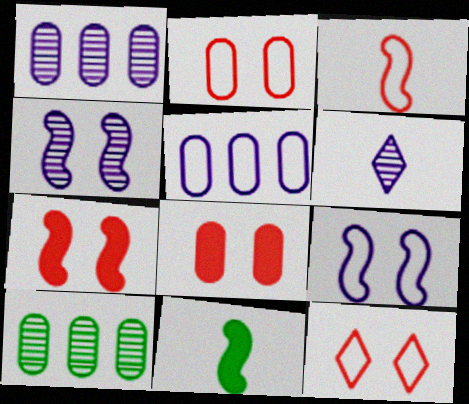[[1, 4, 6], 
[1, 11, 12]]